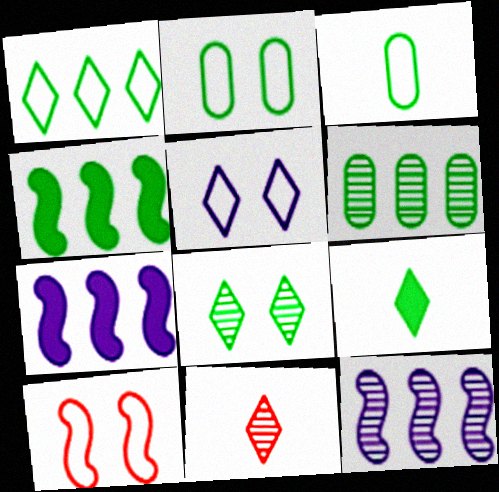[[1, 4, 6], 
[1, 8, 9], 
[2, 5, 10], 
[2, 7, 11], 
[3, 4, 8]]